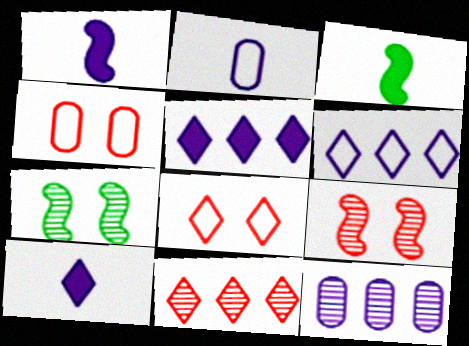[[3, 8, 12]]